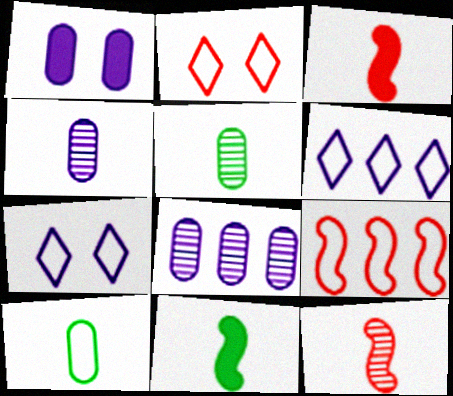[[2, 8, 11], 
[7, 9, 10]]